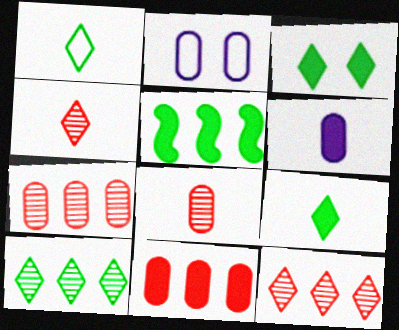[[1, 3, 10], 
[2, 4, 5]]